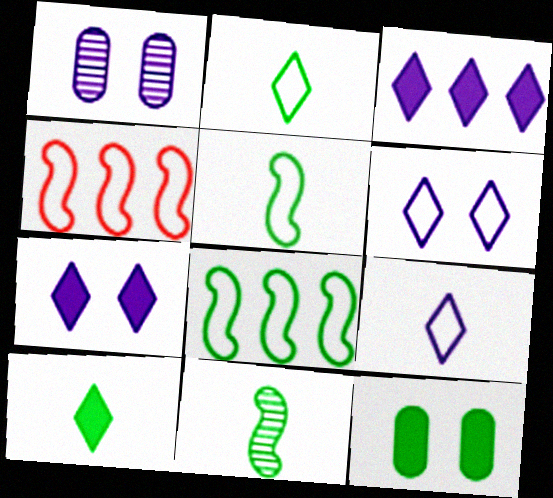[[1, 4, 10]]